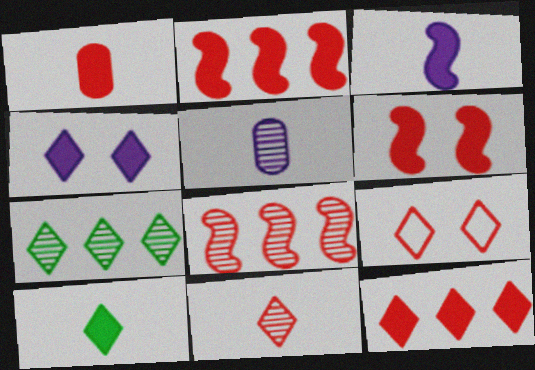[[1, 3, 10], 
[1, 6, 12], 
[1, 8, 9], 
[4, 10, 12], 
[9, 11, 12]]